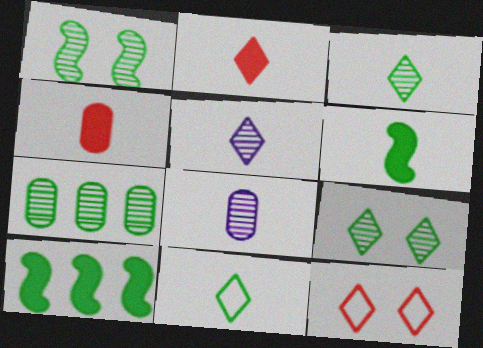[[1, 3, 7], 
[2, 5, 11], 
[8, 10, 12]]